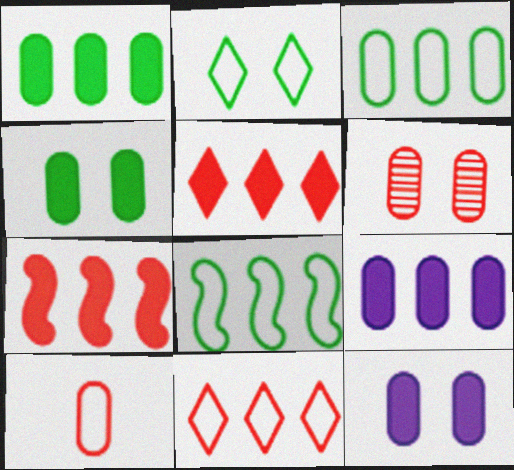[]